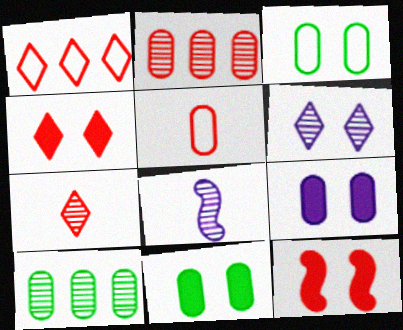[[1, 4, 7], 
[1, 8, 11], 
[3, 6, 12], 
[5, 9, 10]]